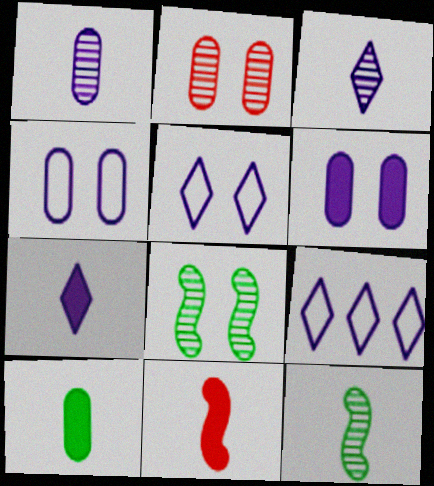[[7, 10, 11]]